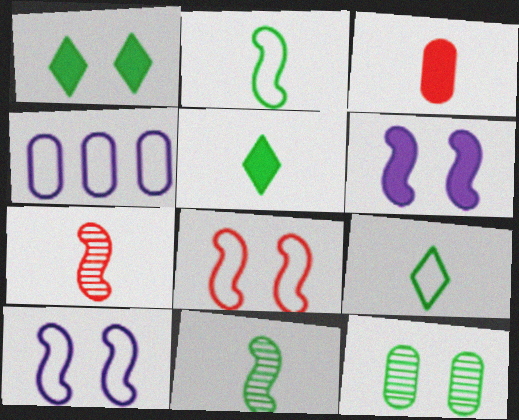[[1, 4, 7], 
[3, 4, 12], 
[4, 8, 9]]